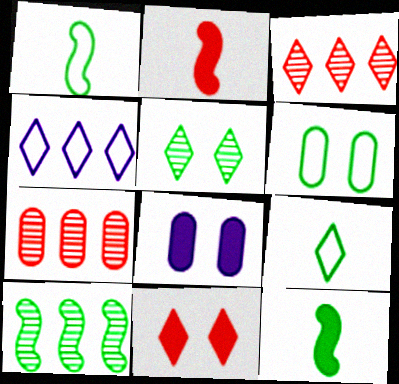[[1, 3, 8]]